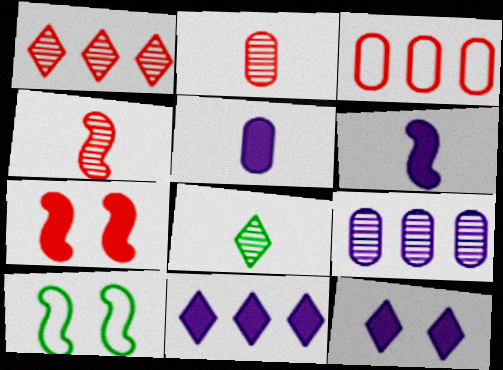[[1, 5, 10], 
[2, 10, 11]]